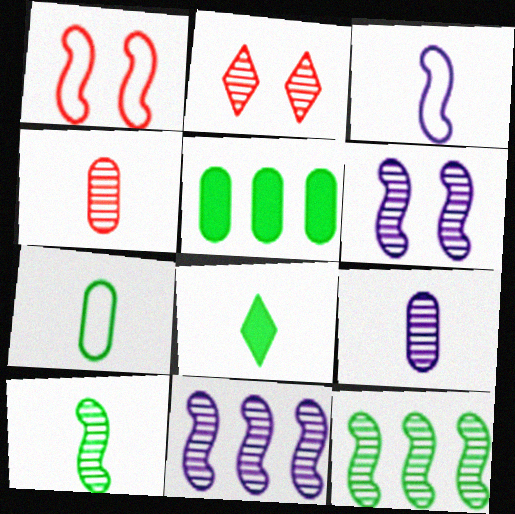[[2, 3, 5], 
[2, 9, 12], 
[3, 4, 8], 
[7, 8, 10]]